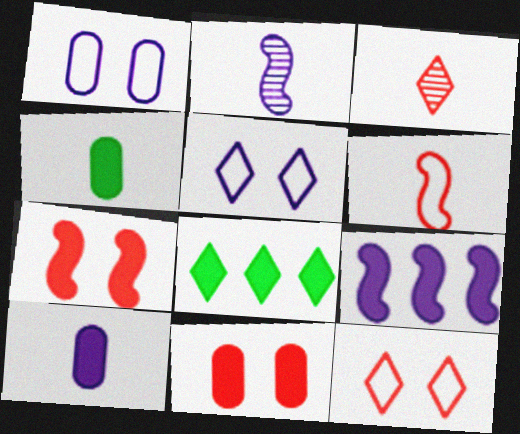[[3, 5, 8], 
[7, 8, 10]]